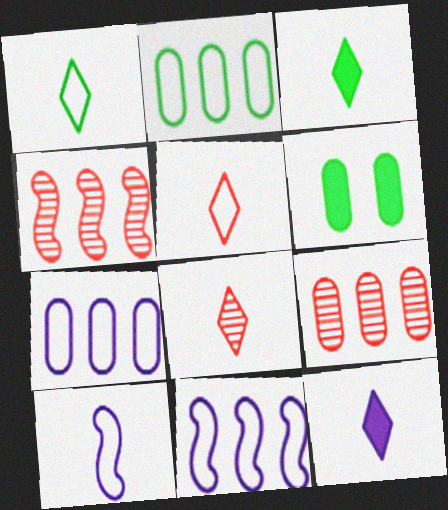[[1, 8, 12], 
[6, 8, 11]]